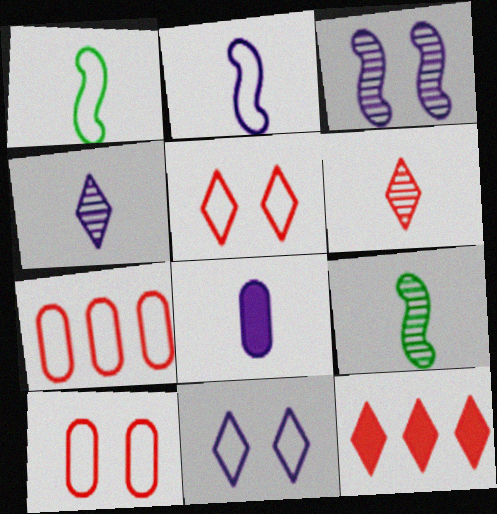[[1, 6, 8], 
[1, 7, 11], 
[2, 4, 8], 
[5, 6, 12]]